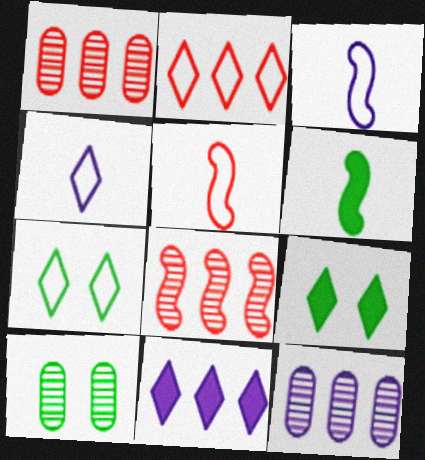[[1, 3, 9], 
[2, 4, 7], 
[5, 9, 12], 
[5, 10, 11]]